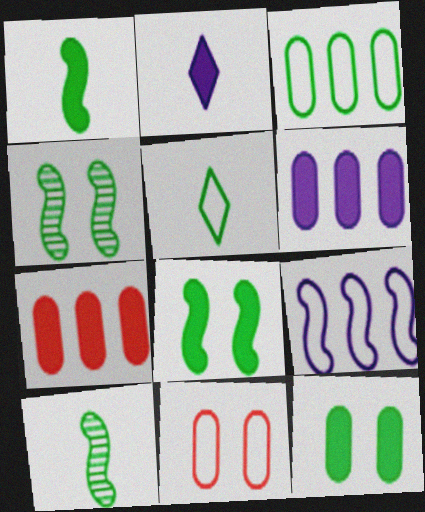[[2, 7, 8], 
[5, 9, 11]]